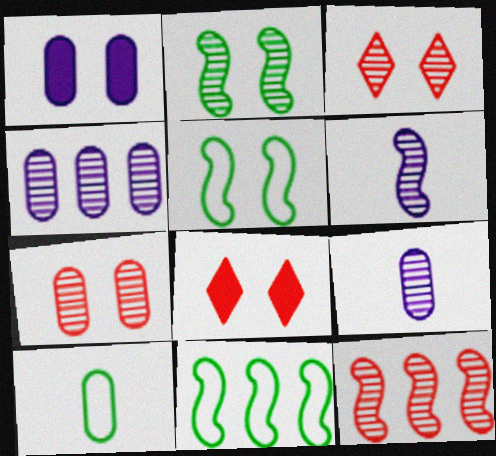[[1, 3, 5], 
[2, 6, 12], 
[8, 9, 11]]